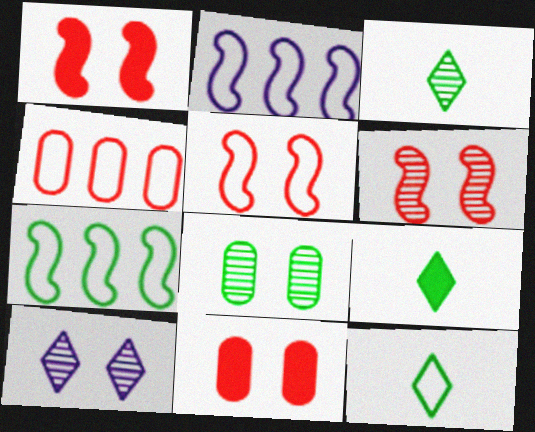[[1, 5, 6], 
[2, 3, 11], 
[3, 9, 12], 
[6, 8, 10], 
[7, 8, 9]]